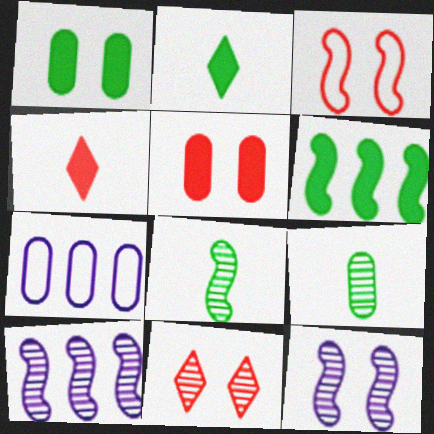[[1, 2, 6], 
[3, 5, 11], 
[5, 7, 9], 
[9, 10, 11]]